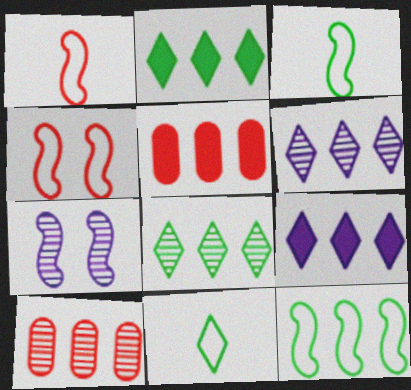[[5, 6, 12], 
[5, 7, 11], 
[9, 10, 12]]